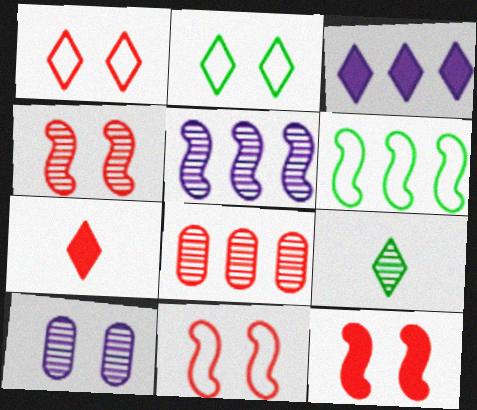[[1, 3, 9], 
[2, 10, 12], 
[3, 6, 8], 
[4, 11, 12], 
[6, 7, 10], 
[7, 8, 11]]